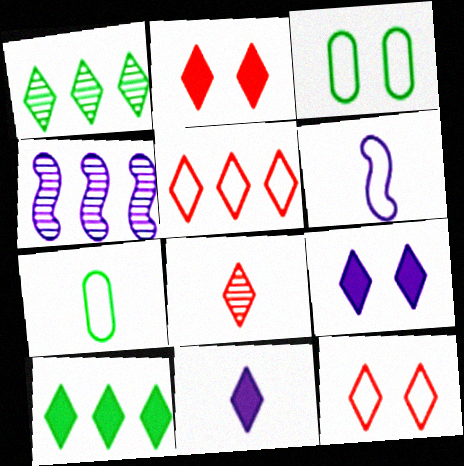[[1, 11, 12], 
[2, 4, 7], 
[2, 5, 8], 
[2, 10, 11], 
[3, 5, 6]]